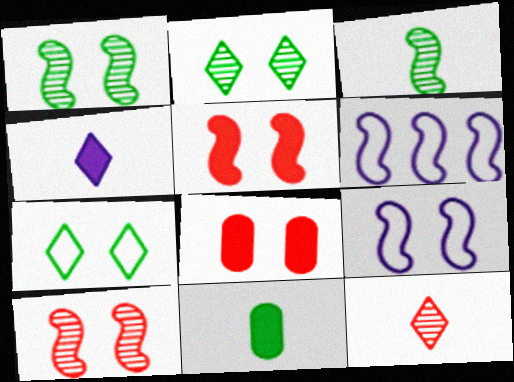[[1, 5, 9], 
[2, 8, 9], 
[3, 5, 6]]